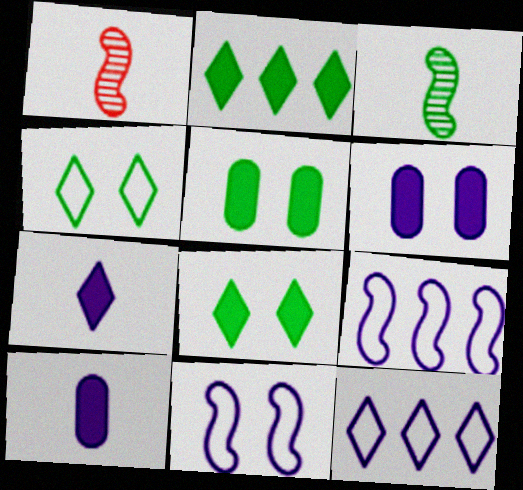[[1, 5, 12]]